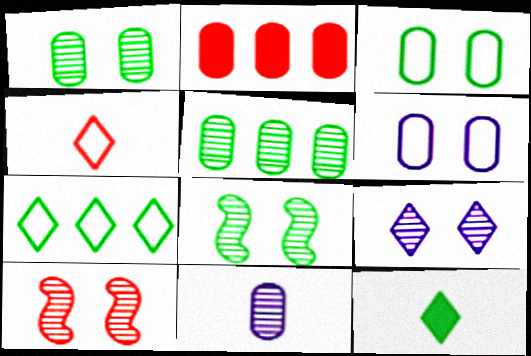[[1, 9, 10], 
[2, 3, 11], 
[2, 4, 10]]